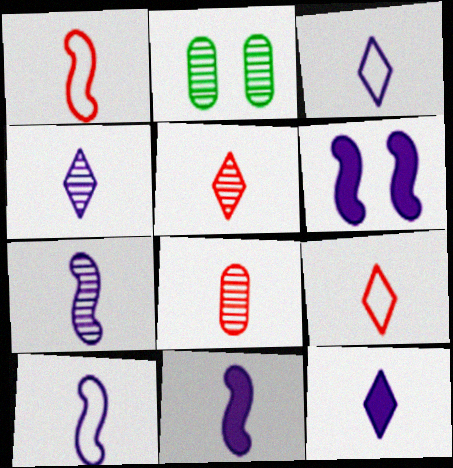[[3, 4, 12], 
[7, 10, 11]]